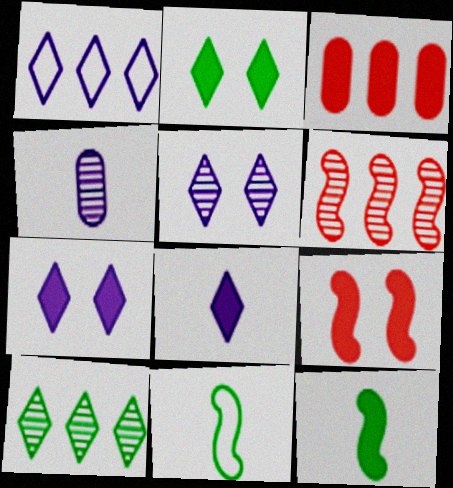[[1, 5, 8], 
[3, 5, 11], 
[3, 7, 12]]